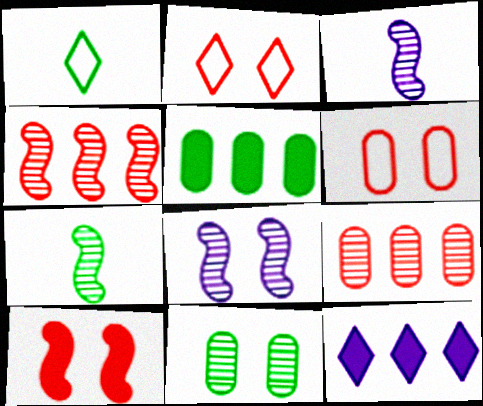[[2, 3, 5], 
[4, 7, 8], 
[6, 7, 12]]